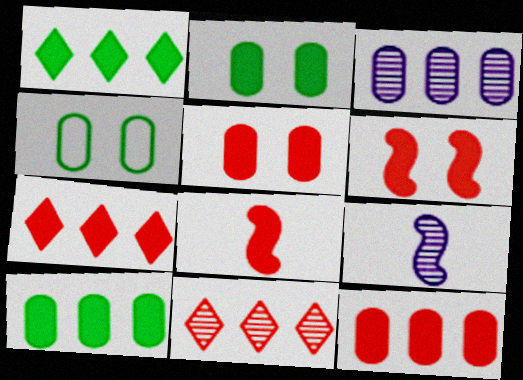[[4, 7, 9], 
[5, 7, 8]]